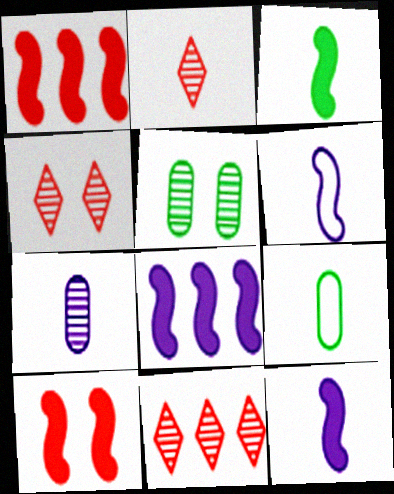[[2, 4, 11], 
[2, 9, 12], 
[3, 8, 10], 
[4, 8, 9]]